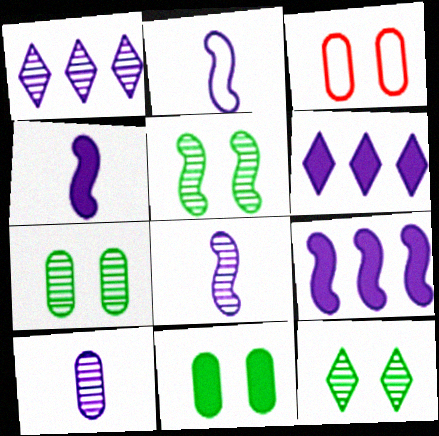[[2, 4, 8], 
[5, 7, 12]]